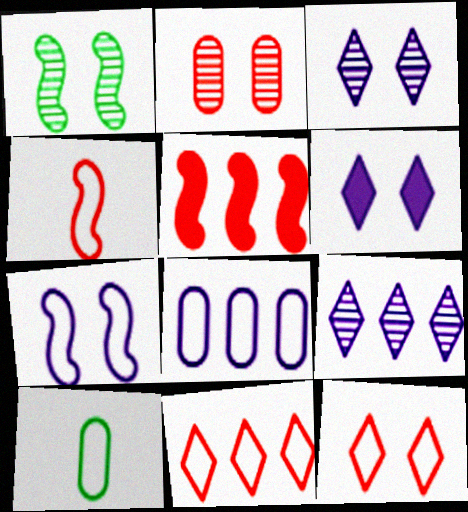[[1, 2, 3], 
[3, 5, 10], 
[7, 10, 11]]